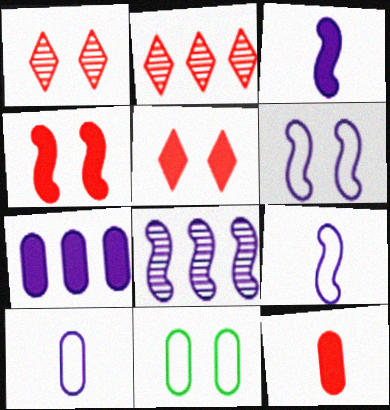[[2, 3, 11], 
[3, 6, 8]]